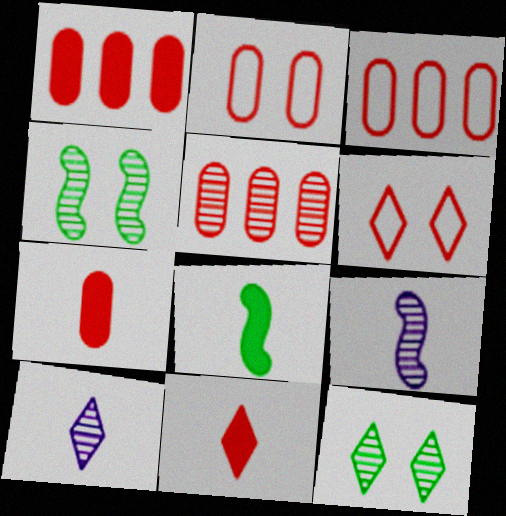[[1, 3, 5], 
[2, 5, 7], 
[4, 5, 10], 
[5, 9, 12]]